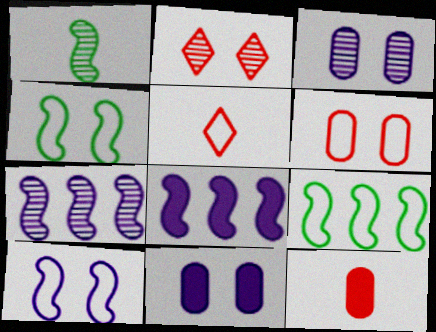[[2, 4, 11]]